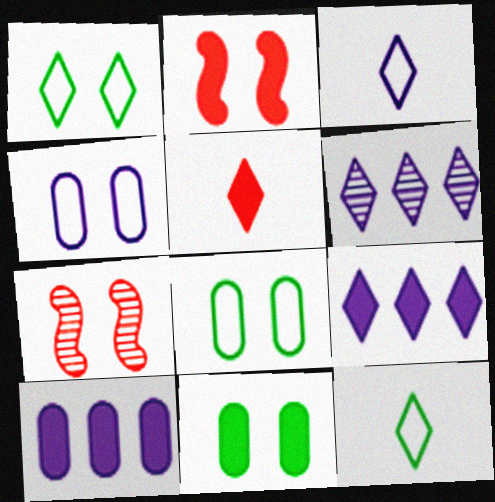[[1, 5, 6], 
[7, 10, 12]]